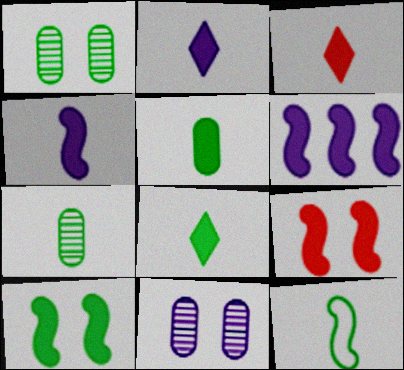[[2, 3, 8], 
[3, 4, 5], 
[7, 8, 12]]